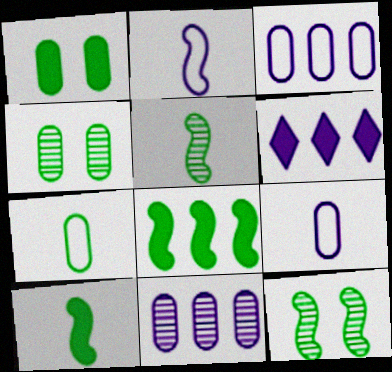[]